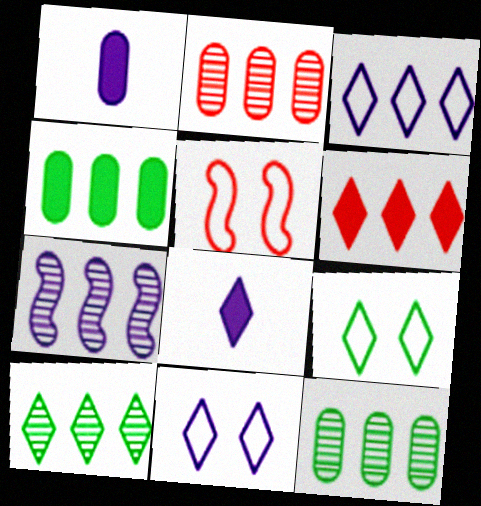[[1, 5, 10], 
[1, 7, 11], 
[2, 7, 10], 
[3, 6, 10], 
[5, 8, 12]]